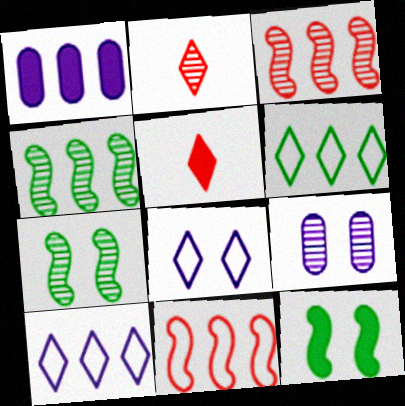[[1, 3, 6], 
[1, 5, 12], 
[2, 4, 9]]